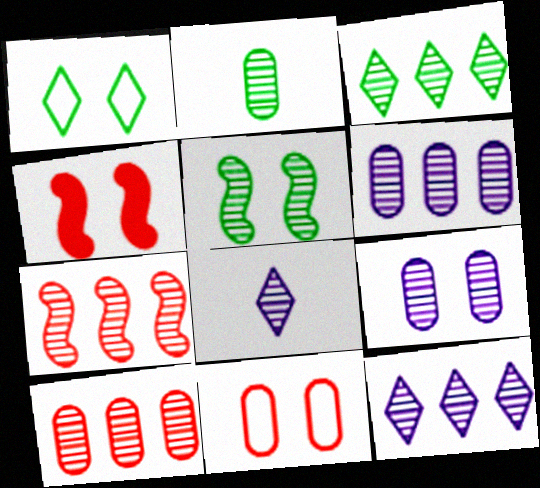[[1, 4, 9], 
[2, 3, 5], 
[2, 9, 10], 
[3, 6, 7], 
[5, 8, 10]]